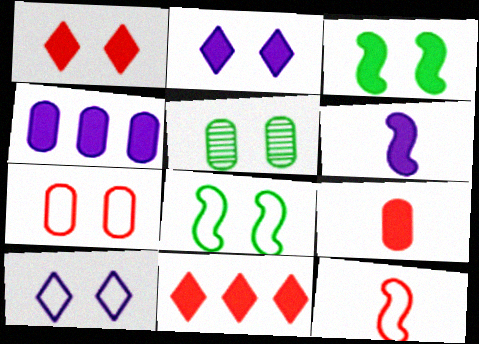[[2, 4, 6], 
[7, 8, 10]]